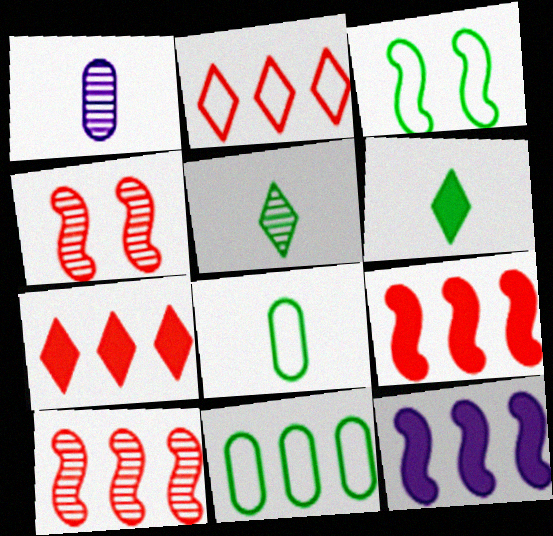[[1, 3, 7]]